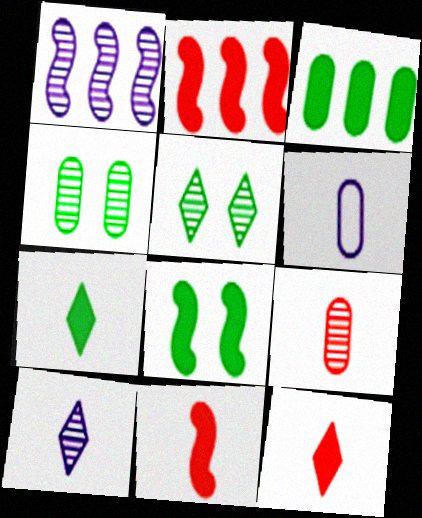[[1, 5, 9], 
[2, 5, 6], 
[3, 7, 8]]